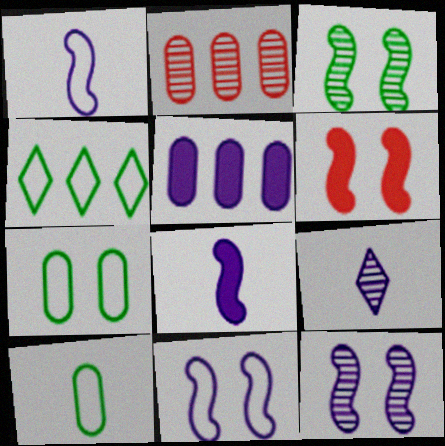[[2, 3, 9], 
[3, 6, 11], 
[5, 9, 11]]